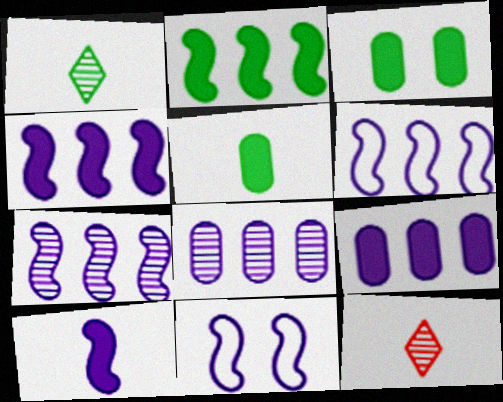[[3, 6, 12], 
[4, 6, 7], 
[7, 10, 11]]